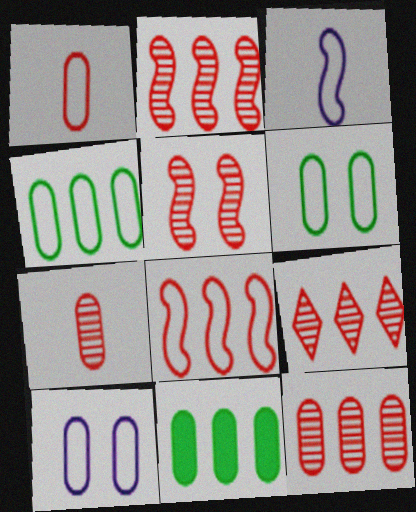[[1, 4, 10], 
[2, 9, 12], 
[5, 7, 9], 
[7, 10, 11]]